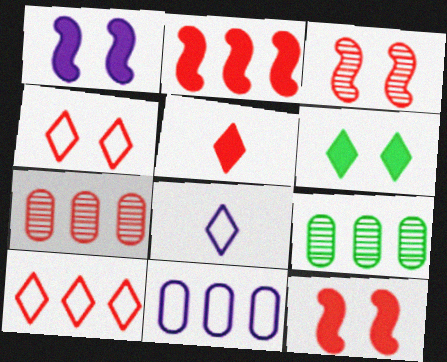[[2, 7, 10], 
[8, 9, 12]]